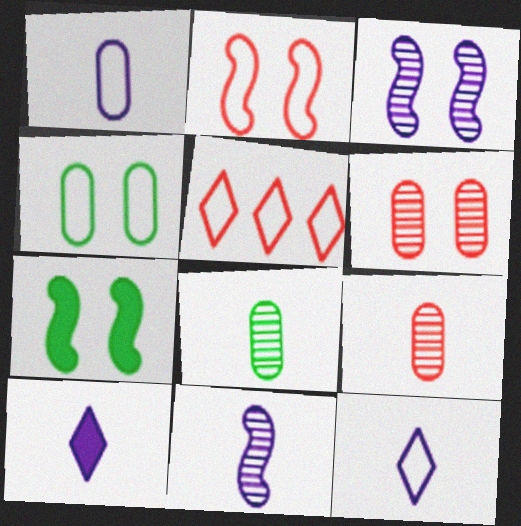[[1, 10, 11], 
[2, 3, 7]]